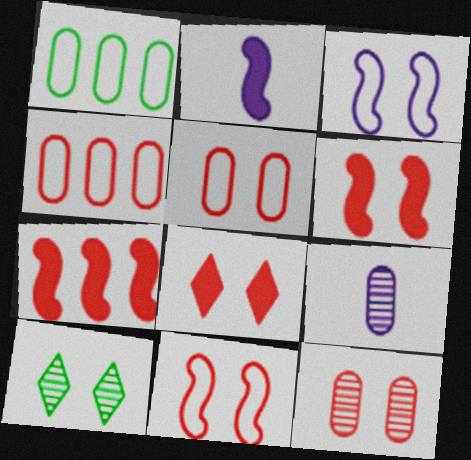[[2, 4, 10], 
[8, 11, 12]]